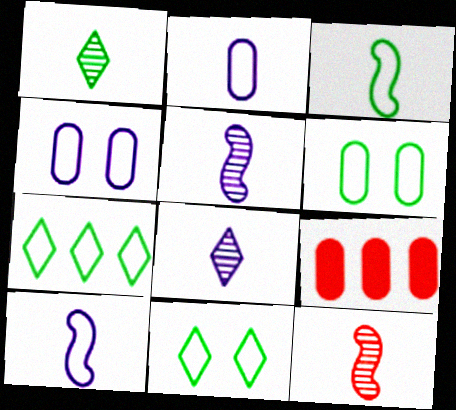[[3, 6, 7], 
[5, 9, 11]]